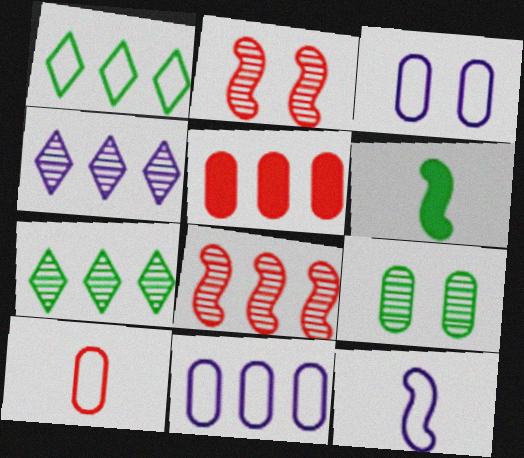[[1, 6, 9]]